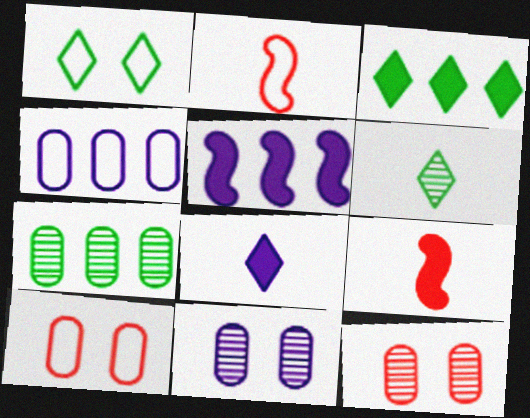[[1, 2, 4], 
[1, 3, 6], 
[2, 3, 11], 
[5, 6, 10]]